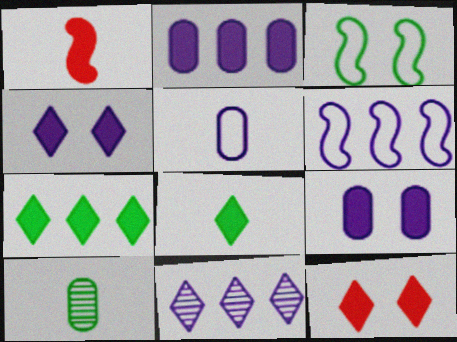[[1, 7, 9], 
[2, 6, 11], 
[3, 7, 10], 
[6, 10, 12]]